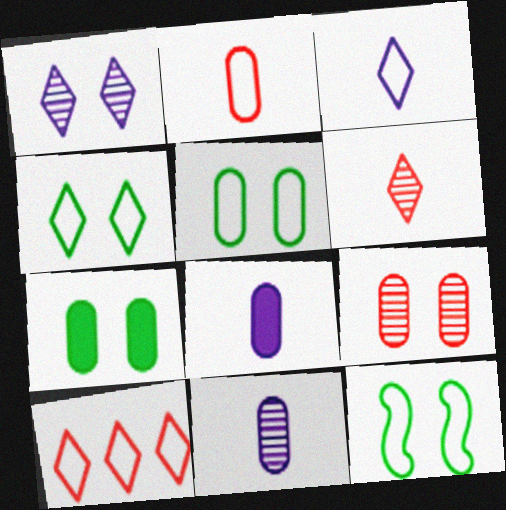[[3, 4, 10], 
[4, 5, 12]]